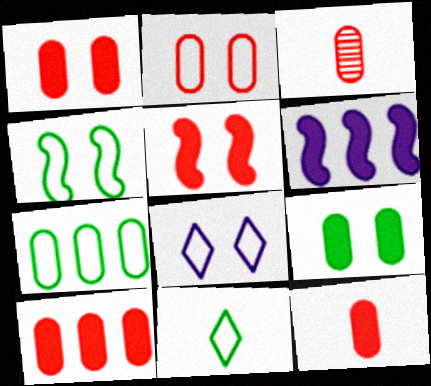[[1, 10, 12], 
[2, 3, 10], 
[2, 4, 8], 
[4, 7, 11]]